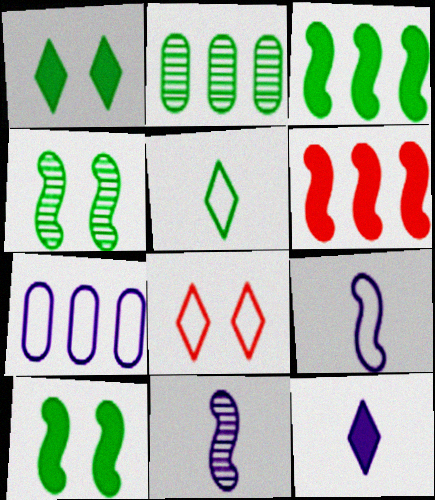[[2, 5, 10], 
[4, 6, 9]]